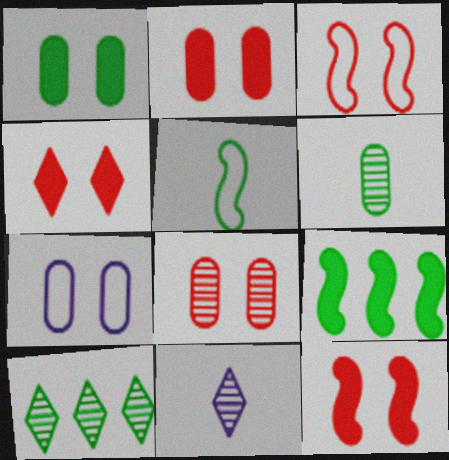[[1, 5, 10], 
[1, 7, 8], 
[2, 4, 12], 
[3, 4, 8]]